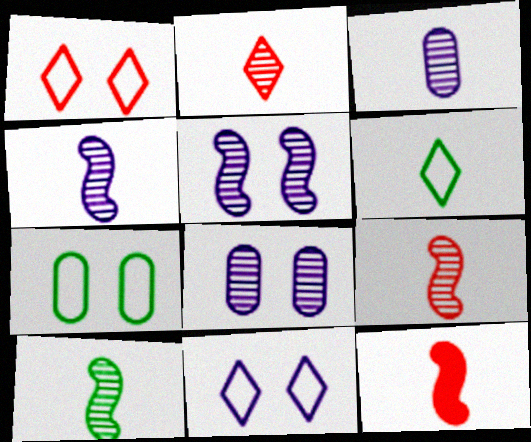[[2, 3, 10], 
[3, 6, 12], 
[4, 9, 10]]